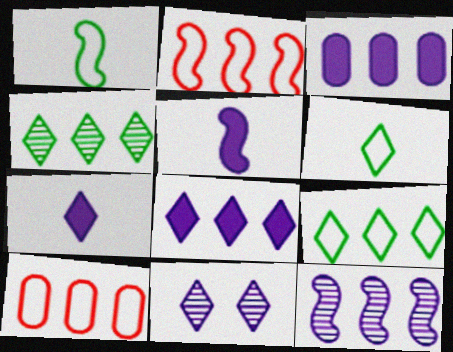[[2, 3, 4]]